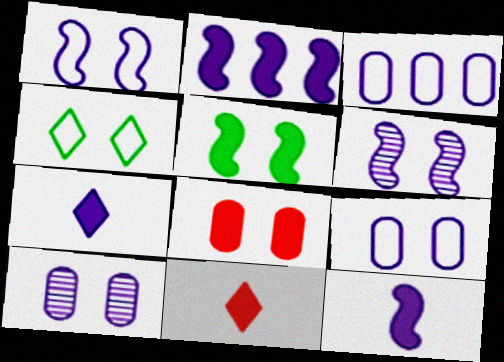[[3, 6, 7], 
[4, 6, 8]]